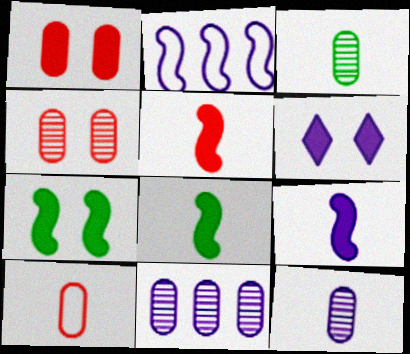[[1, 6, 7], 
[2, 6, 12], 
[3, 4, 11], 
[5, 8, 9]]